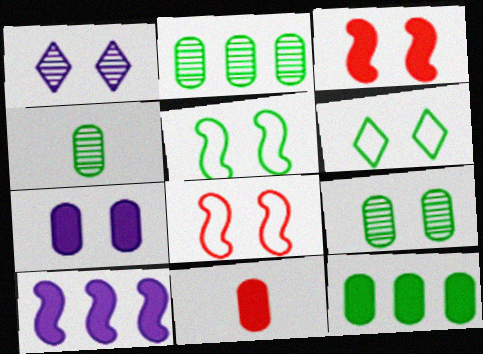[[2, 4, 9], 
[7, 11, 12]]